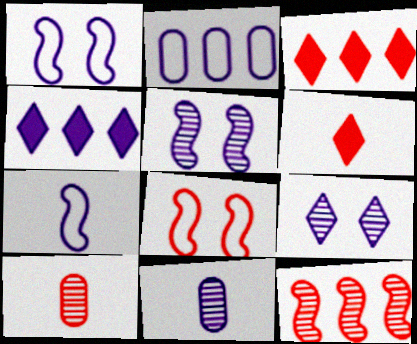[[1, 4, 11], 
[3, 8, 10]]